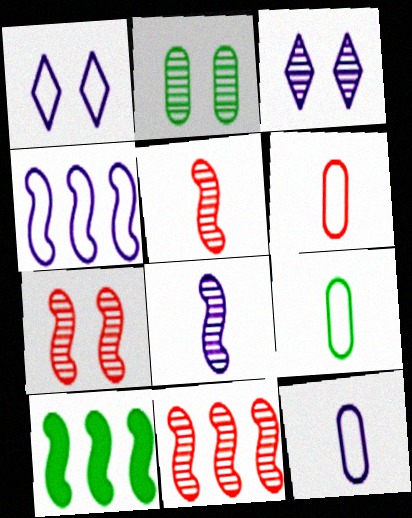[[1, 4, 12], 
[2, 3, 7], 
[3, 6, 10], 
[4, 10, 11], 
[5, 7, 11], 
[6, 9, 12]]